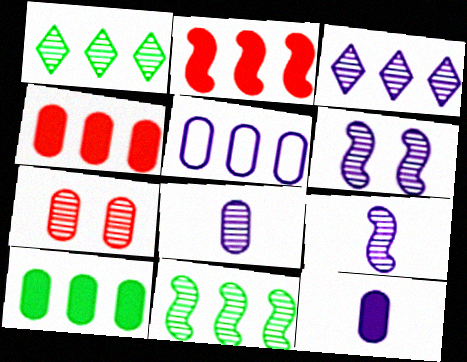[[1, 2, 5], 
[1, 7, 9], 
[3, 6, 8]]